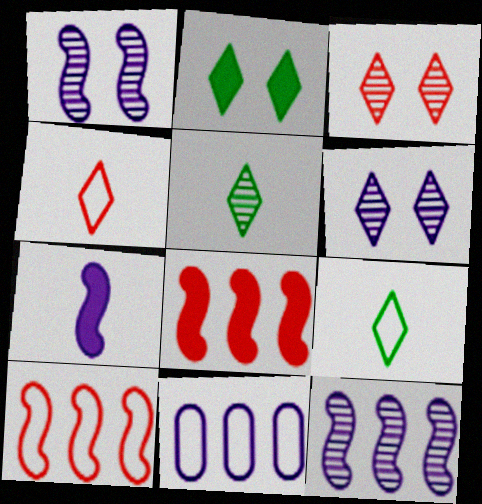[[6, 7, 11]]